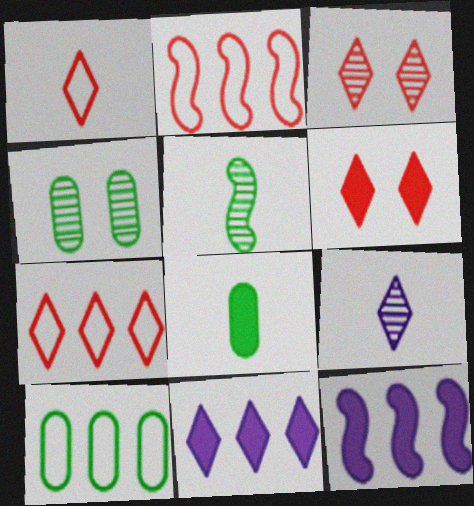[[1, 4, 12], 
[4, 8, 10], 
[6, 8, 12]]